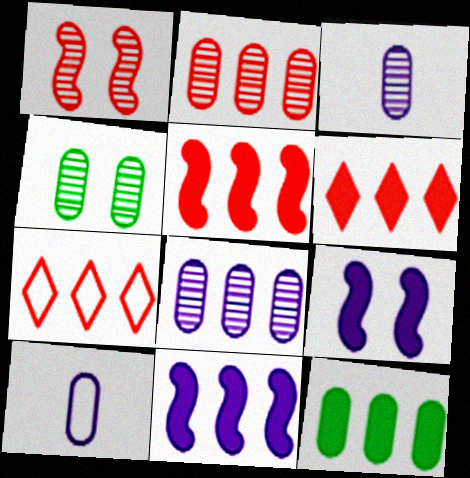[[2, 3, 4], 
[2, 5, 7], 
[6, 11, 12]]